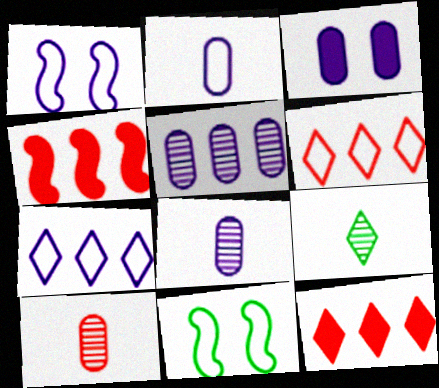[[1, 2, 7], 
[2, 3, 5], 
[2, 6, 11], 
[8, 11, 12]]